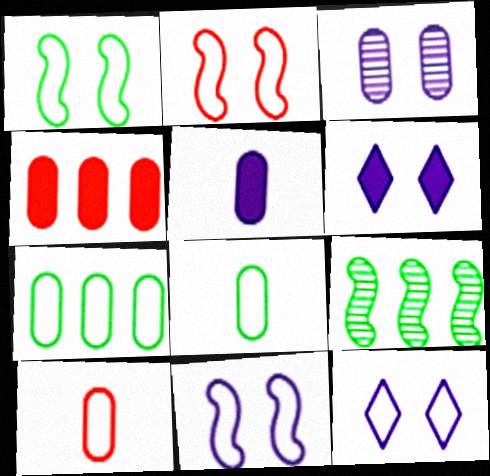[[1, 2, 11], 
[3, 4, 8], 
[3, 6, 11], 
[6, 9, 10]]